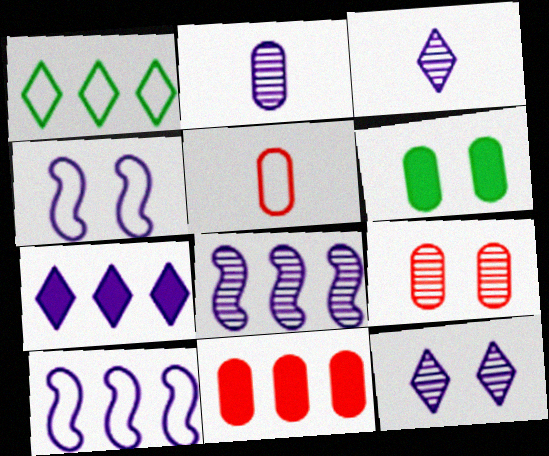[[1, 4, 5], 
[1, 8, 11], 
[2, 4, 7], 
[2, 8, 12], 
[5, 9, 11]]